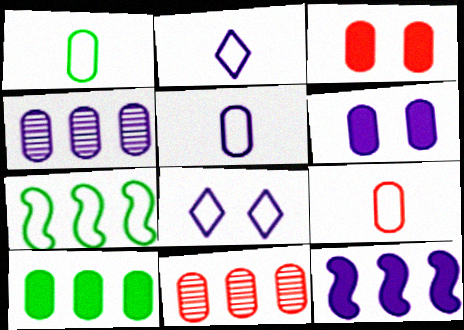[[1, 3, 4], 
[1, 5, 9], 
[1, 6, 11], 
[3, 9, 11], 
[4, 5, 6], 
[7, 8, 9]]